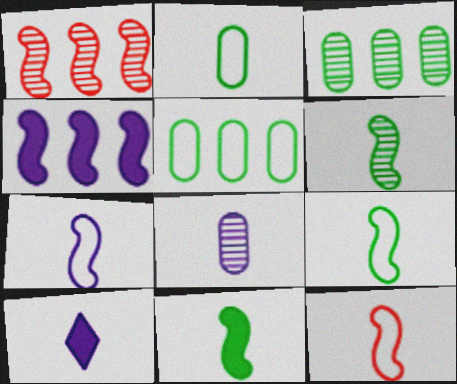[[6, 9, 11], 
[7, 8, 10], 
[7, 9, 12]]